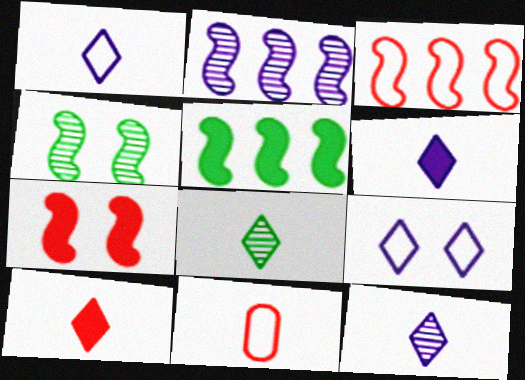[[1, 6, 12], 
[1, 8, 10], 
[2, 3, 5]]